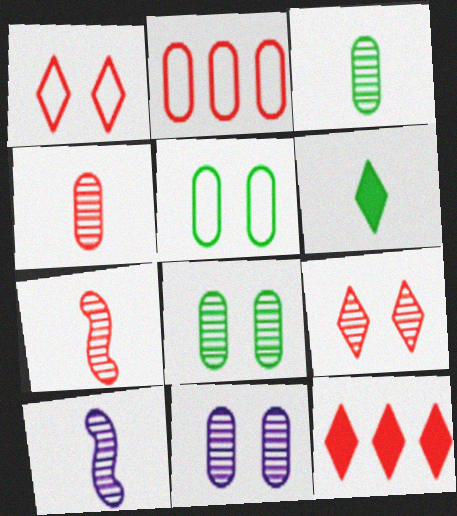[[5, 10, 12]]